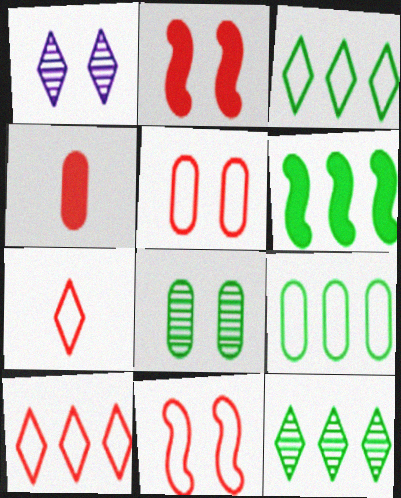[[6, 9, 12]]